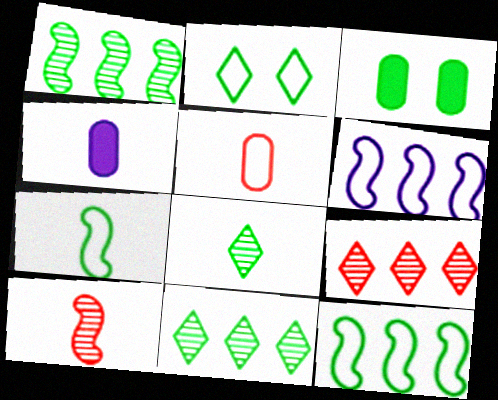[[2, 5, 6], 
[3, 7, 11], 
[3, 8, 12]]